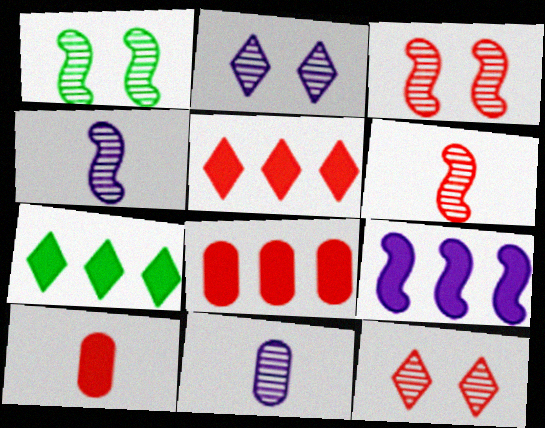[[7, 8, 9]]